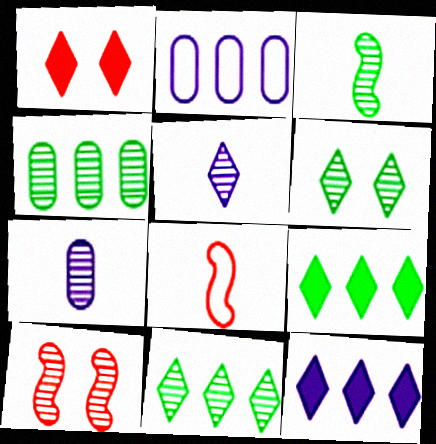[[1, 2, 3], 
[3, 4, 6], 
[4, 5, 10], 
[7, 10, 11]]